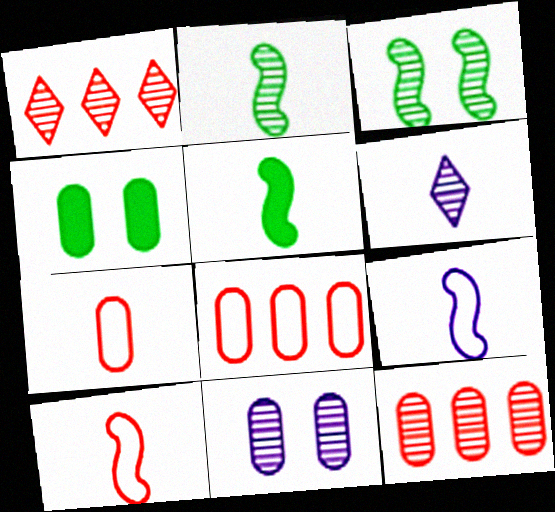[[1, 2, 11], 
[1, 4, 9], 
[3, 6, 12], 
[5, 6, 7]]